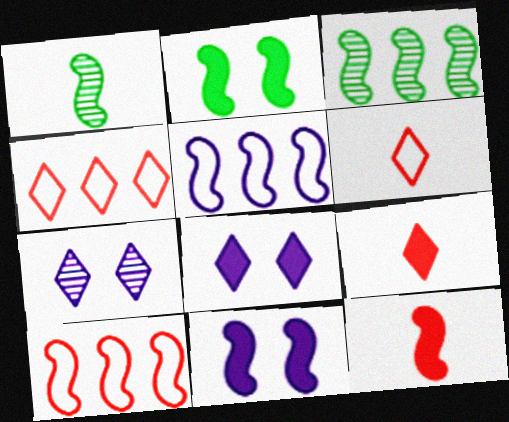[[1, 10, 11]]